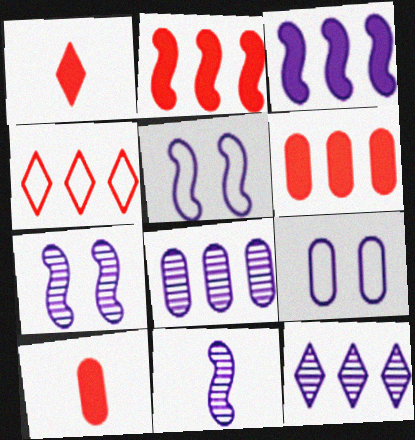[[3, 5, 11]]